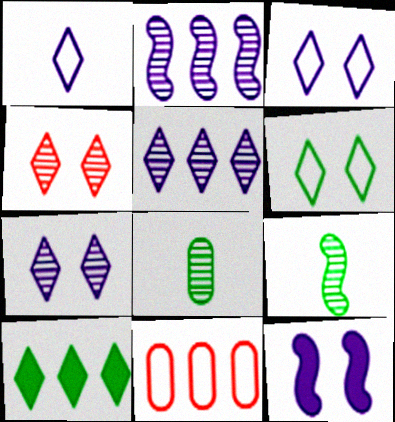[[1, 4, 10], 
[2, 4, 8], 
[2, 10, 11]]